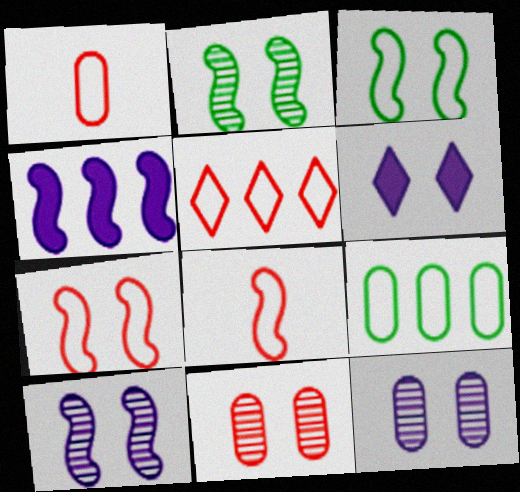[[1, 5, 7], 
[2, 4, 8], 
[3, 6, 11]]